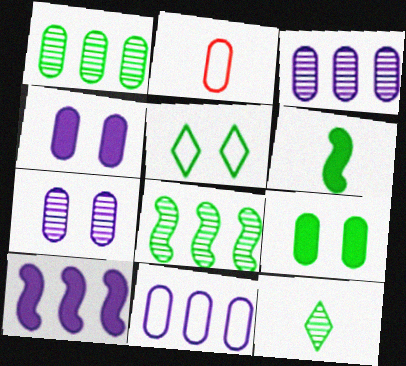[[1, 2, 4], 
[1, 5, 6], 
[2, 3, 9]]